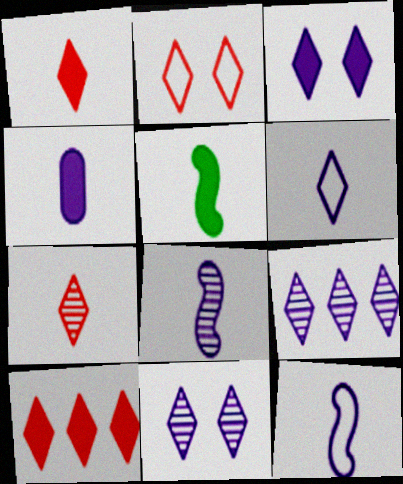[[1, 4, 5], 
[2, 7, 10], 
[3, 6, 9], 
[4, 6, 8]]